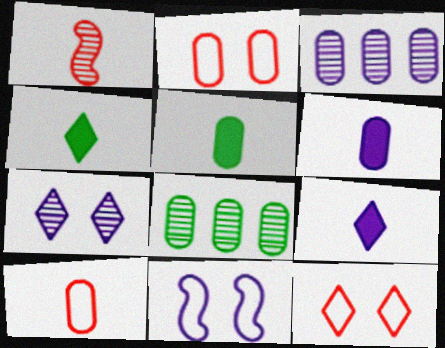[[1, 7, 8], 
[2, 3, 5], 
[2, 6, 8], 
[3, 9, 11]]